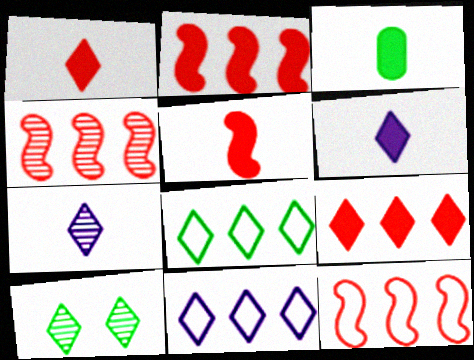[[1, 10, 11], 
[2, 4, 12], 
[3, 5, 6]]